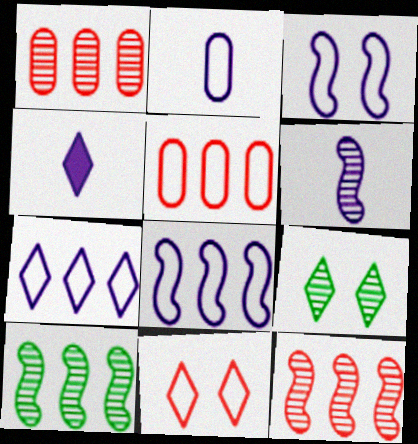[[1, 6, 9], 
[2, 3, 7], 
[2, 4, 6]]